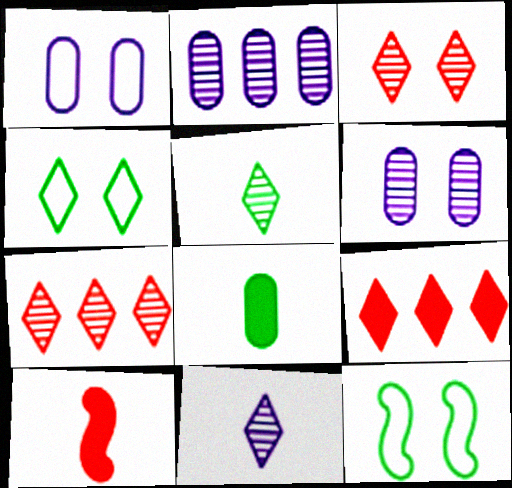[[2, 4, 10], 
[4, 9, 11]]